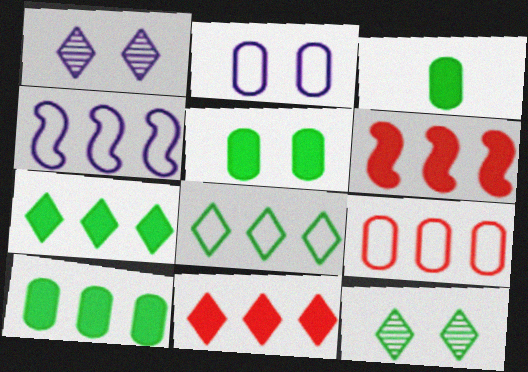[[3, 5, 10], 
[4, 8, 9]]